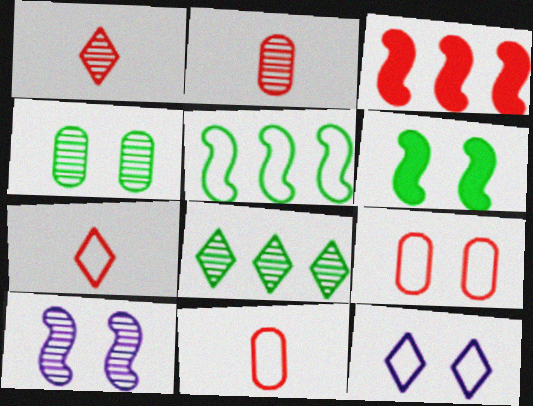[[1, 3, 9], 
[2, 8, 10], 
[5, 11, 12]]